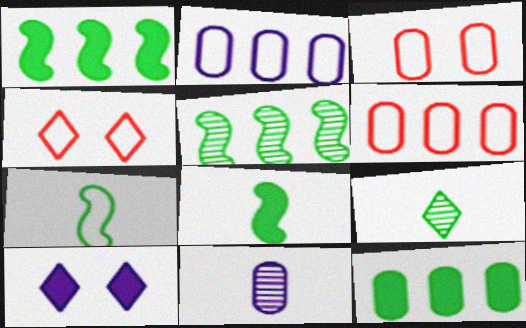[[1, 4, 11], 
[2, 4, 7], 
[3, 11, 12]]